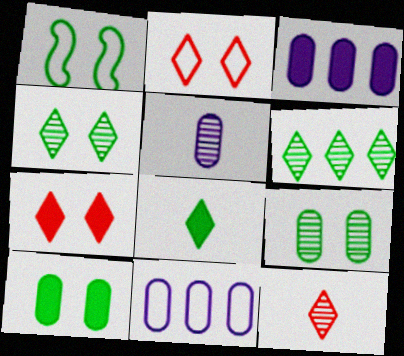[[1, 3, 12], 
[1, 4, 10]]